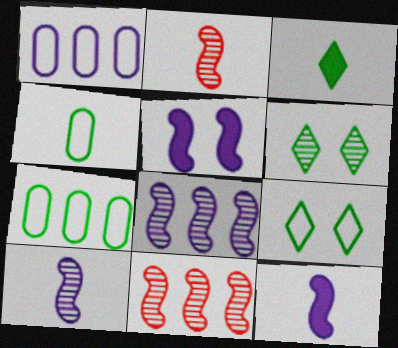[]